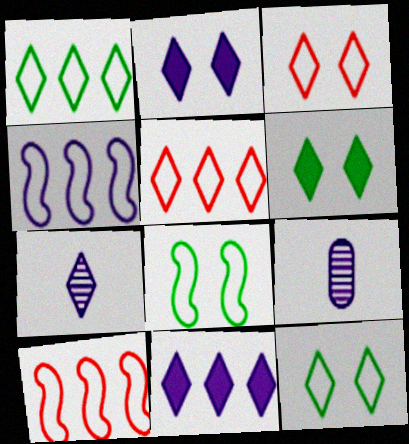[[2, 4, 9], 
[5, 6, 7], 
[6, 9, 10]]